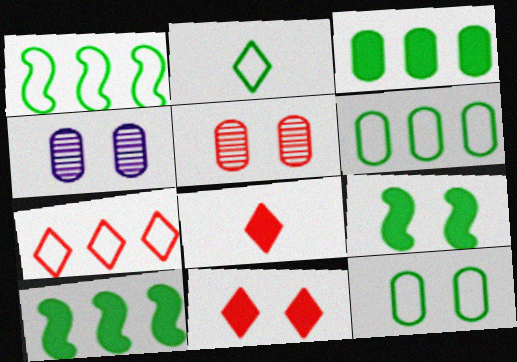[[1, 2, 12], 
[1, 4, 8]]